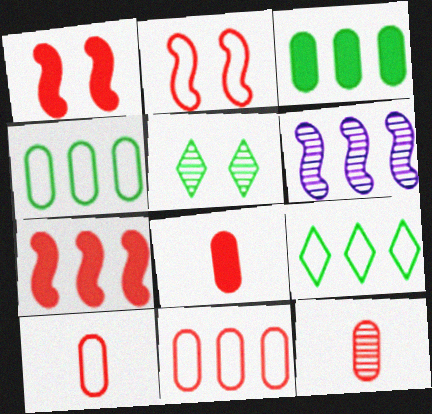[[5, 6, 12], 
[8, 10, 12]]